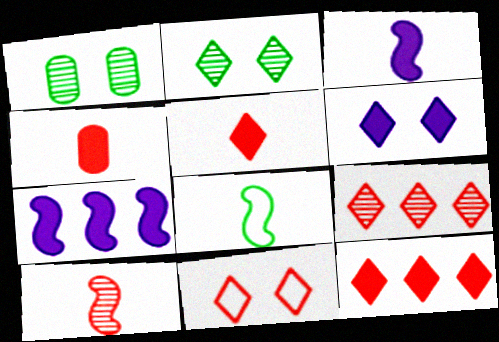[[2, 6, 11], 
[3, 8, 10], 
[5, 9, 11]]